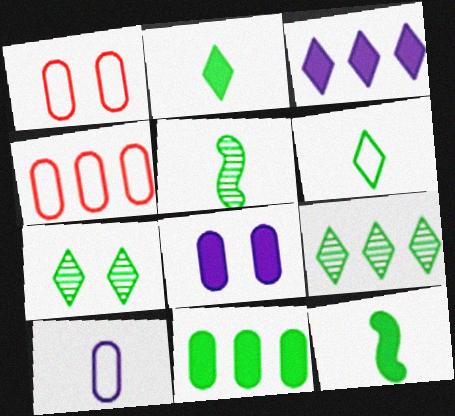[[1, 3, 5]]